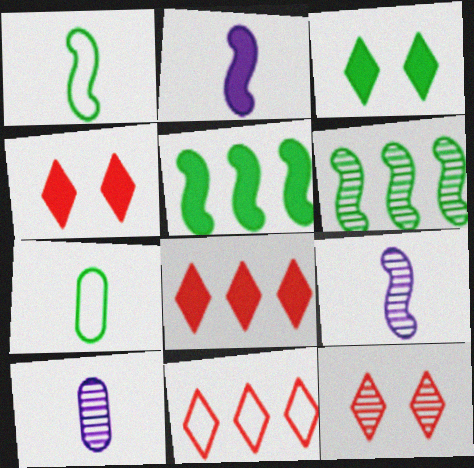[[3, 6, 7], 
[6, 10, 12]]